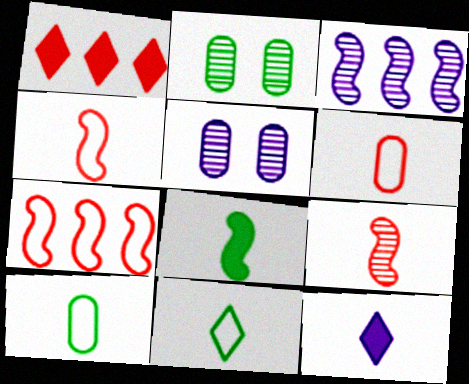[[2, 7, 12], 
[9, 10, 12]]